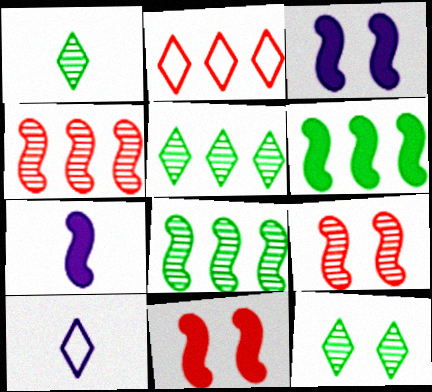[[1, 5, 12], 
[6, 7, 11]]